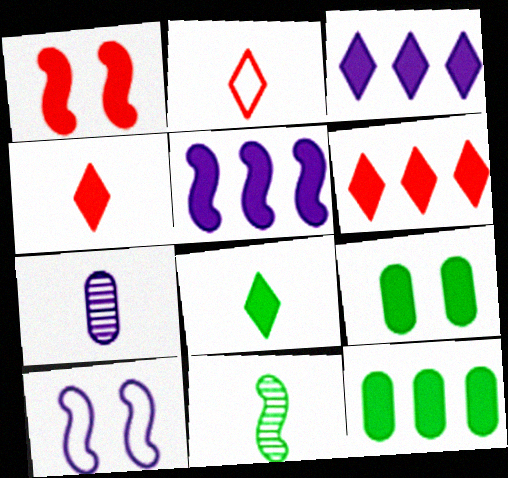[[3, 7, 10], 
[4, 5, 9], 
[5, 6, 12]]